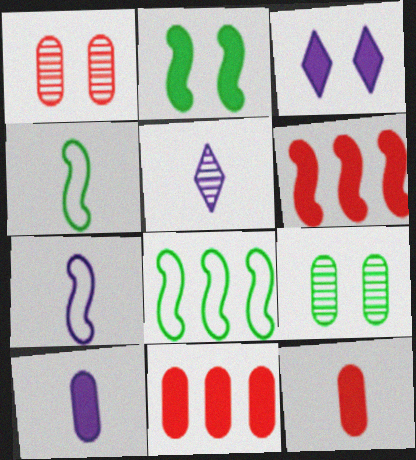[[4, 5, 12], 
[5, 7, 10]]